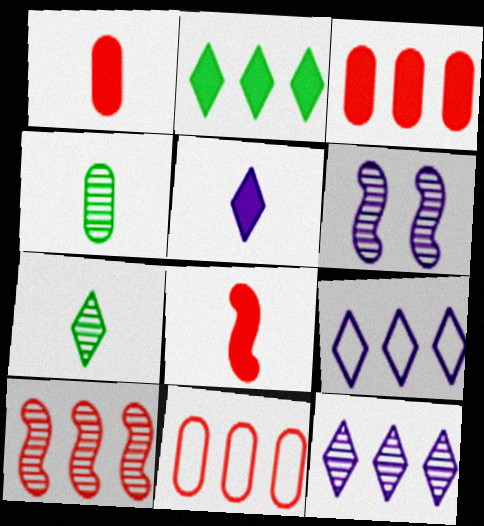[]